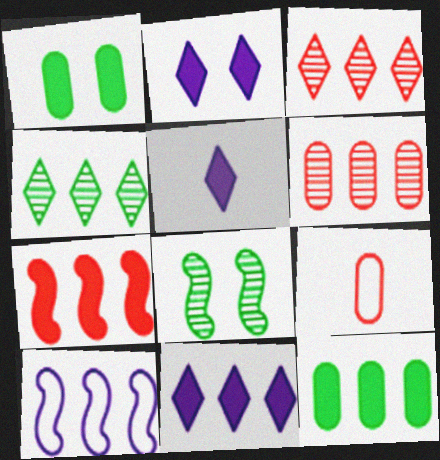[[1, 5, 7], 
[2, 5, 11], 
[3, 10, 12], 
[7, 11, 12], 
[8, 9, 11]]